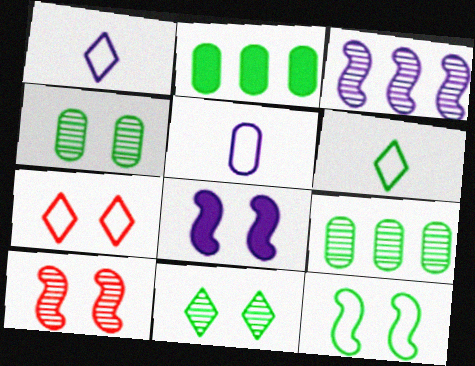[[1, 2, 10], 
[4, 7, 8], 
[8, 10, 12]]